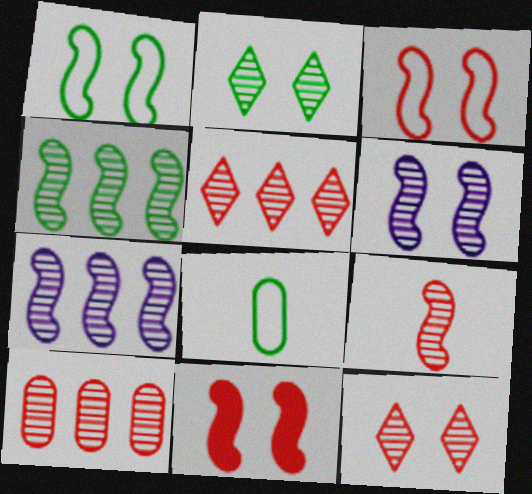[[1, 6, 11], 
[4, 6, 9], 
[9, 10, 12]]